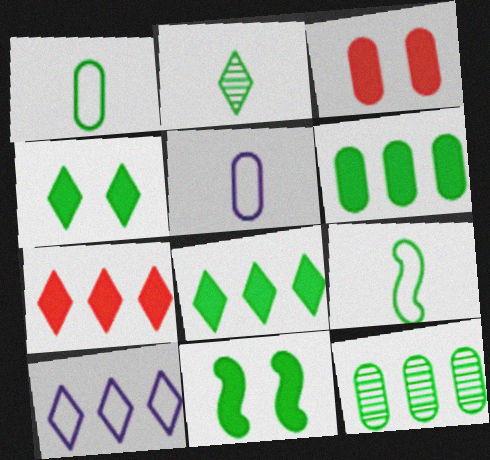[[3, 5, 12], 
[4, 9, 12]]